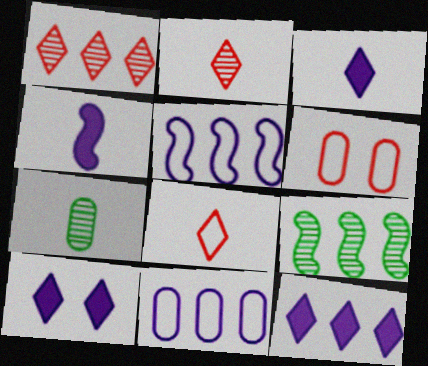[[3, 6, 9], 
[3, 10, 12], 
[4, 7, 8]]